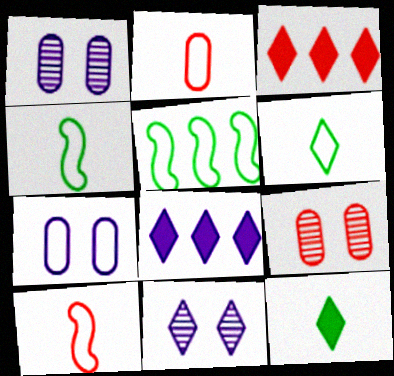[[1, 3, 4], 
[3, 6, 11], 
[3, 9, 10], 
[4, 8, 9]]